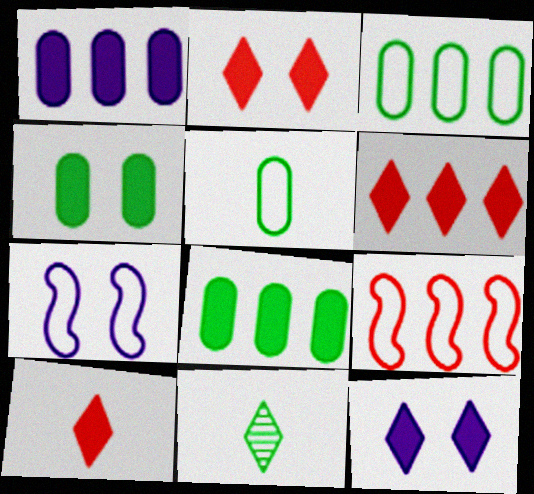[[2, 6, 10]]